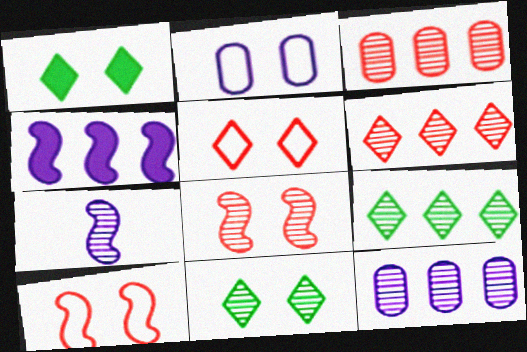[[1, 2, 8], 
[3, 7, 11]]